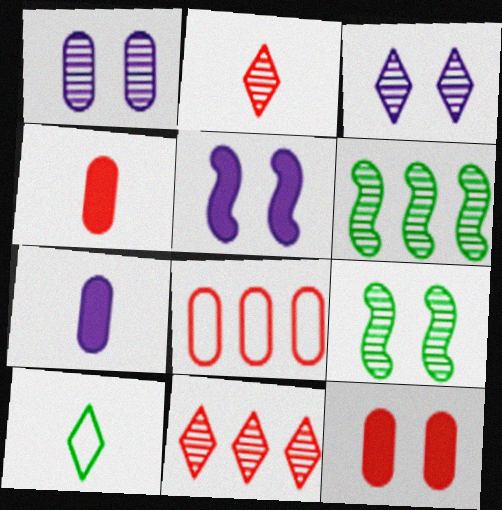[[1, 2, 6]]